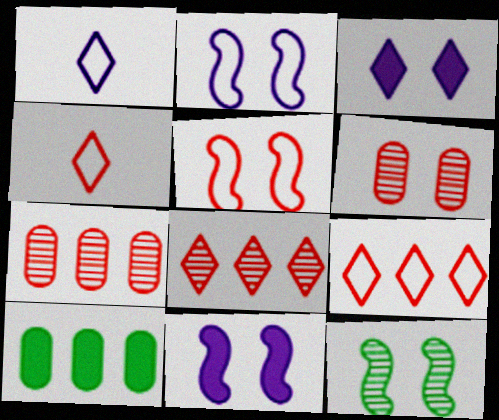[[5, 11, 12]]